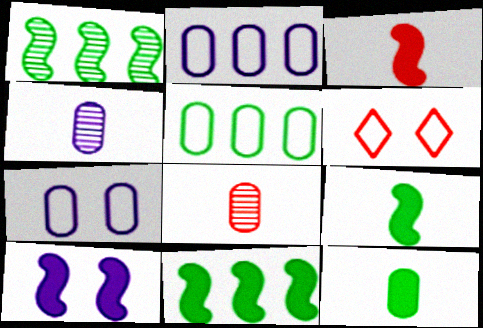[[3, 10, 11], 
[4, 6, 11]]